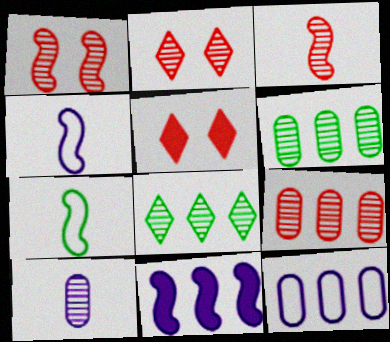[[1, 7, 11], 
[1, 8, 10], 
[2, 3, 9], 
[4, 5, 6]]